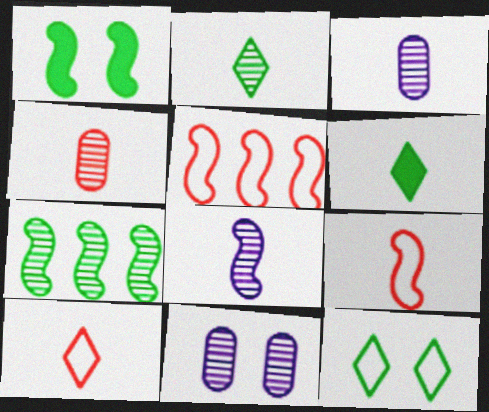[[1, 5, 8], 
[2, 4, 8], 
[3, 6, 9], 
[5, 6, 11]]